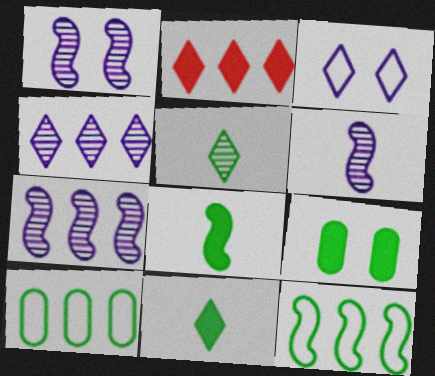[[1, 6, 7], 
[2, 3, 5], 
[2, 7, 10], 
[5, 9, 12]]